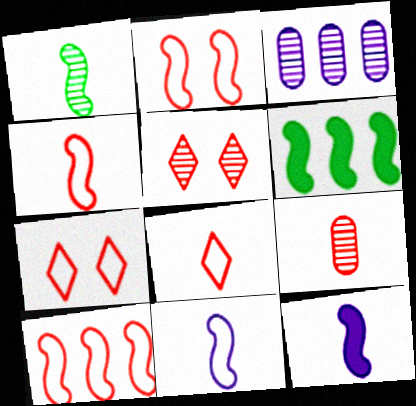[[1, 3, 5], 
[1, 4, 12], 
[2, 4, 10]]